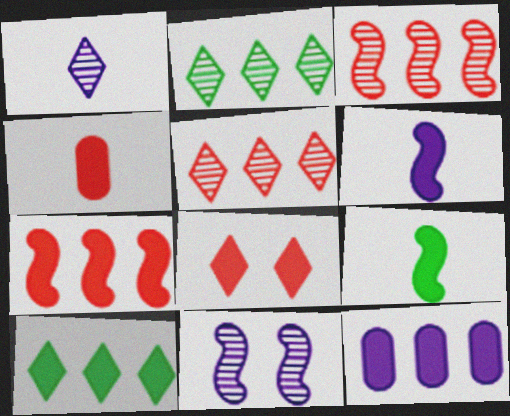[[4, 7, 8], 
[7, 10, 12], 
[8, 9, 12]]